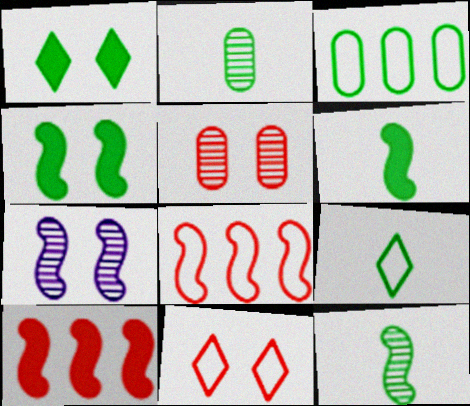[[1, 3, 12], 
[2, 6, 9], 
[6, 7, 8]]